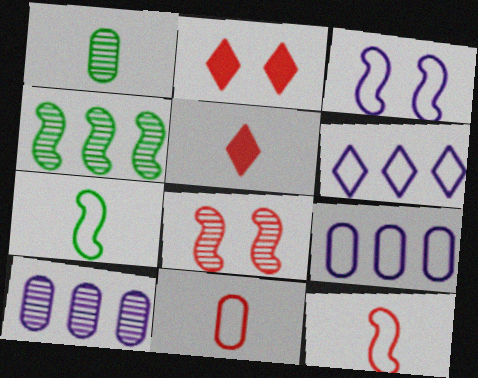[[2, 7, 10]]